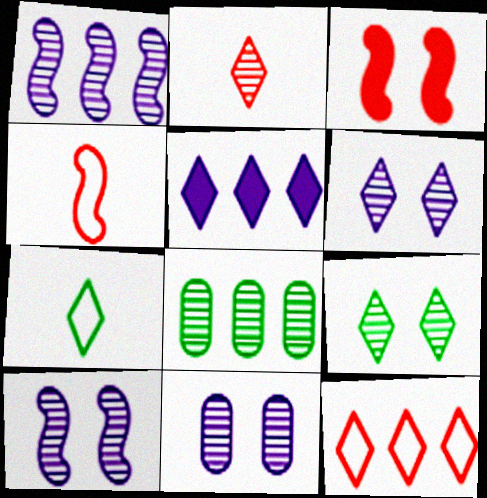[[2, 8, 10], 
[6, 10, 11]]